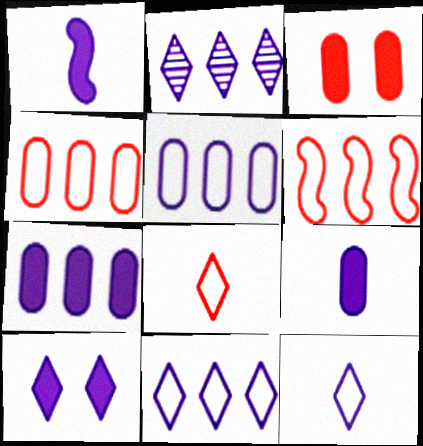[[1, 7, 10], 
[2, 10, 12]]